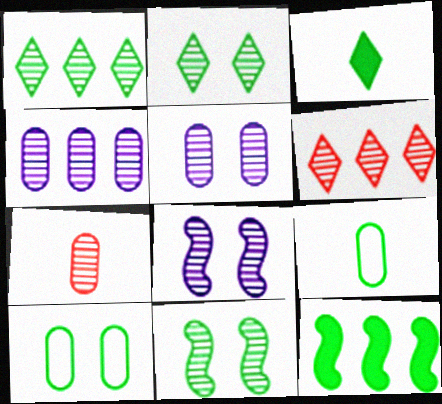[[1, 7, 8], 
[2, 9, 12]]